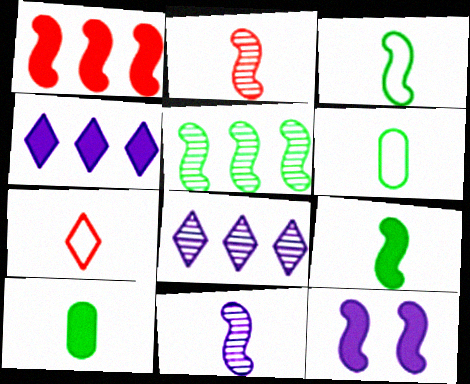[[1, 9, 12], 
[7, 10, 11]]